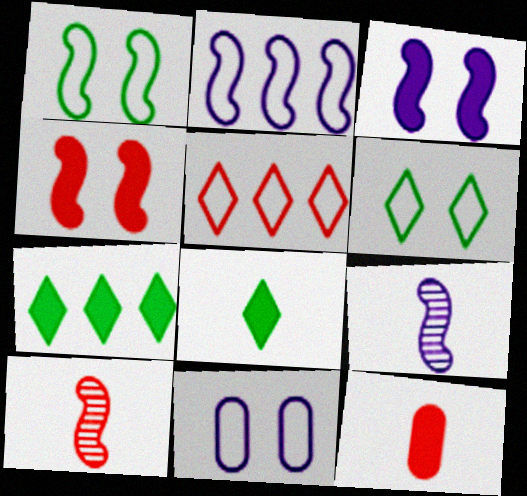[[2, 3, 9], 
[3, 7, 12], 
[7, 10, 11]]